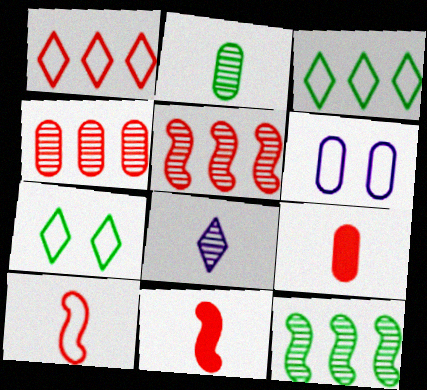[[3, 6, 10]]